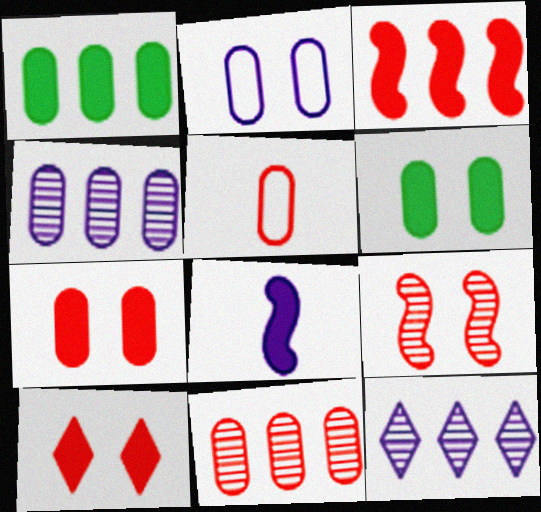[[1, 8, 10], 
[2, 8, 12], 
[4, 5, 6], 
[5, 7, 11]]